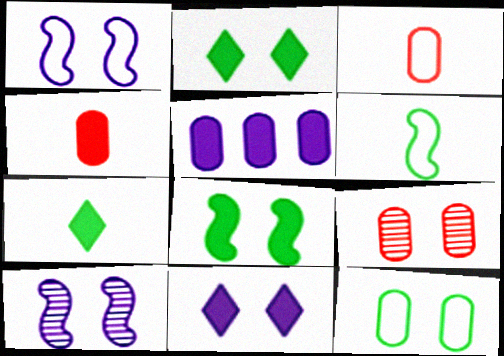[[1, 2, 9]]